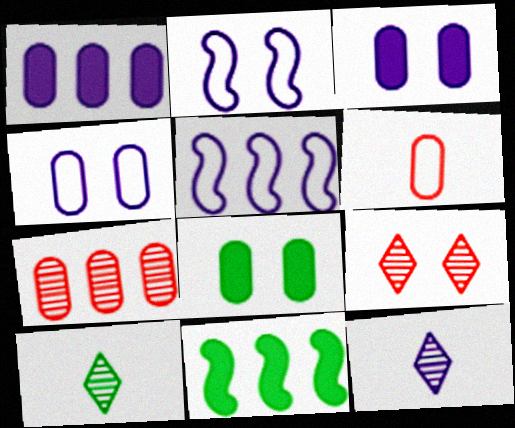[[1, 2, 12], 
[2, 8, 9], 
[3, 5, 12]]